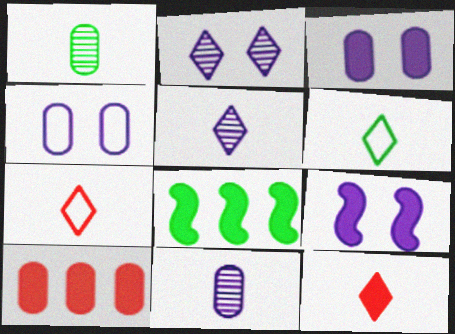[[1, 4, 10], 
[2, 4, 9], 
[3, 8, 12], 
[5, 6, 12]]